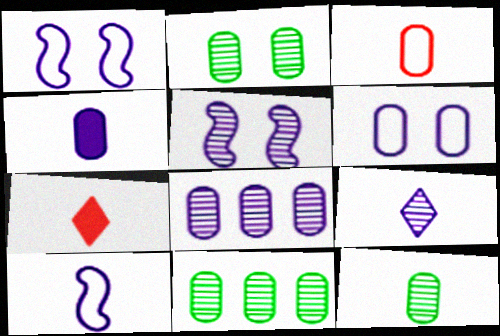[[1, 7, 11], 
[2, 11, 12], 
[3, 4, 12], 
[4, 6, 8], 
[4, 9, 10], 
[5, 8, 9], 
[7, 10, 12]]